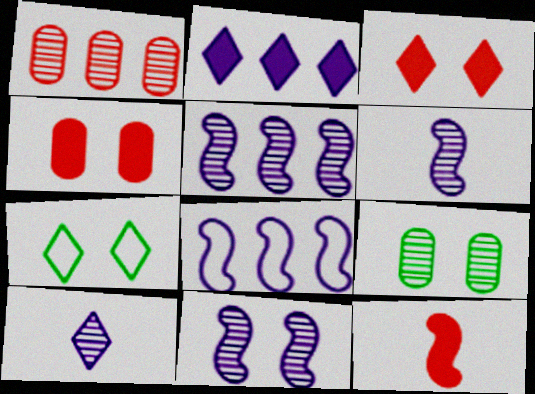[[4, 7, 11], 
[5, 6, 11]]